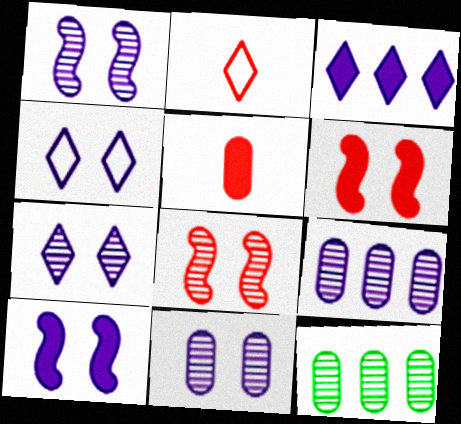[[1, 7, 11], 
[2, 10, 12], 
[4, 10, 11]]